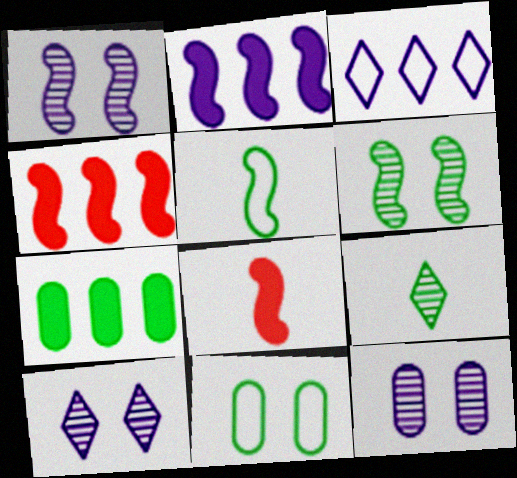[[1, 4, 5], 
[1, 10, 12]]